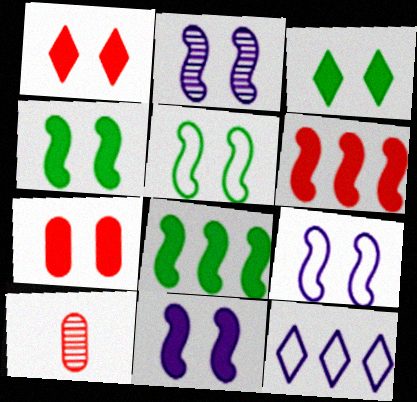[[2, 9, 11], 
[3, 7, 11], 
[4, 10, 12]]